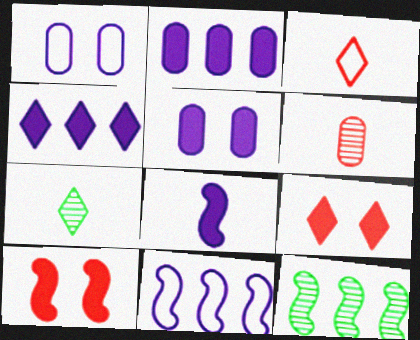[[3, 5, 12], 
[4, 5, 8]]